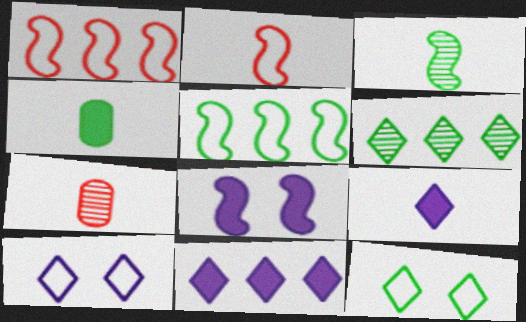[[1, 3, 8]]